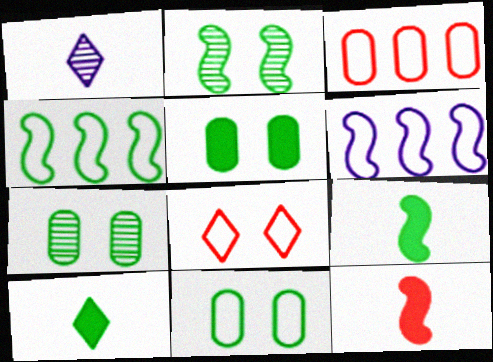[[2, 4, 9], 
[2, 6, 12], 
[4, 7, 10], 
[5, 7, 11]]